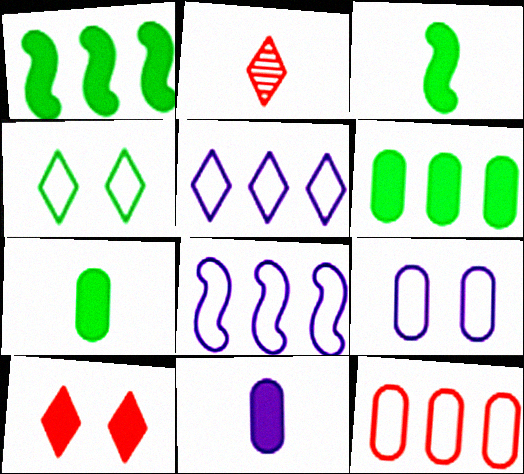[[1, 2, 9], 
[1, 10, 11]]